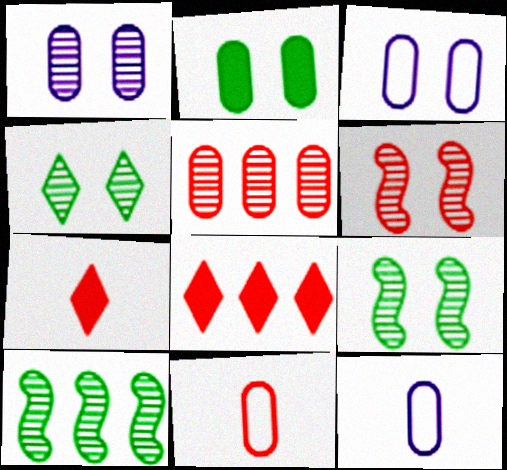[[1, 4, 6], 
[2, 5, 12], 
[3, 7, 10], 
[6, 8, 11], 
[8, 9, 12]]